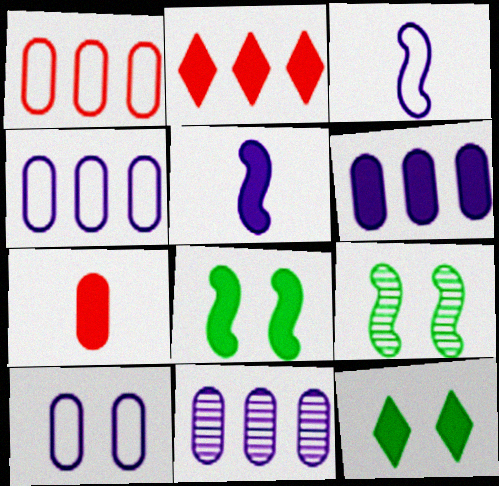[[4, 6, 11]]